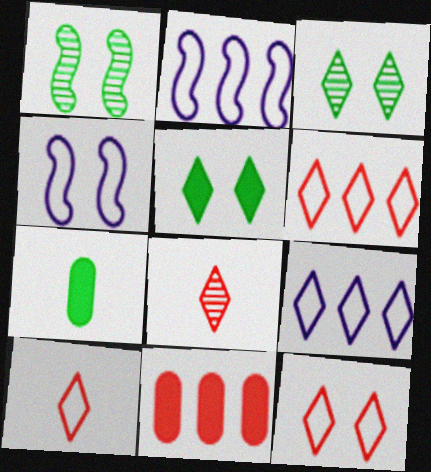[[5, 8, 9], 
[6, 10, 12]]